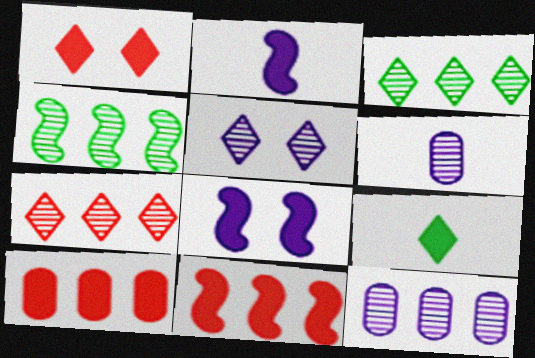[[4, 7, 12], 
[8, 9, 10]]